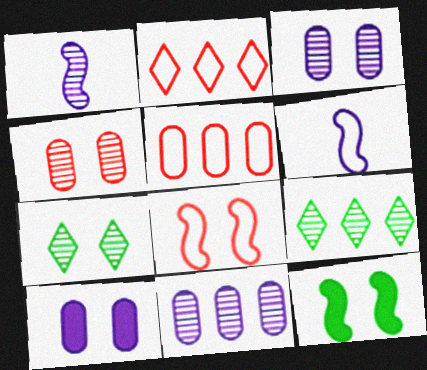[[1, 4, 9], 
[7, 8, 10]]